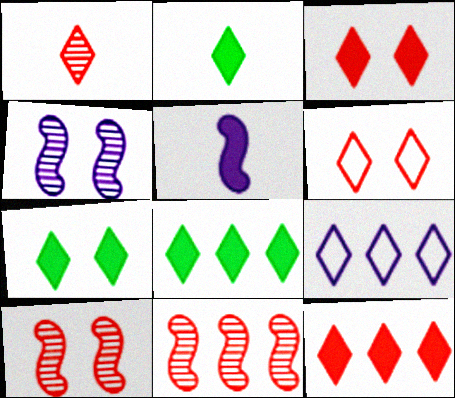[[1, 6, 12], 
[1, 7, 9], 
[2, 7, 8]]